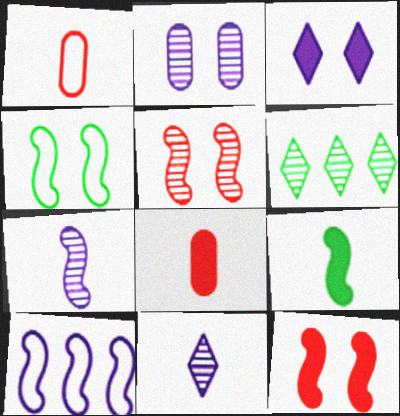[[1, 9, 11], 
[5, 9, 10]]